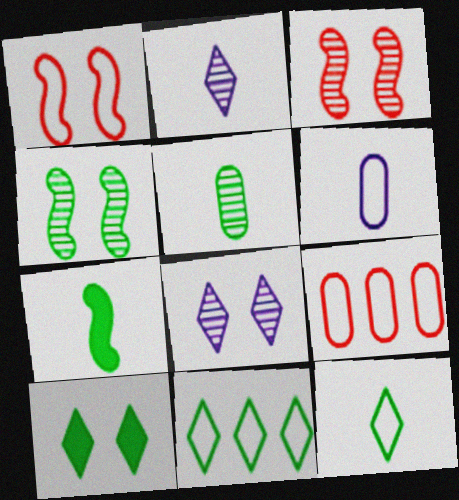[[1, 6, 11], 
[5, 7, 12], 
[7, 8, 9]]